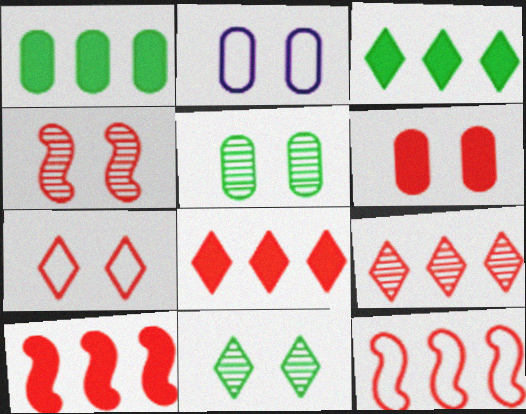[[2, 5, 6], 
[4, 6, 7]]